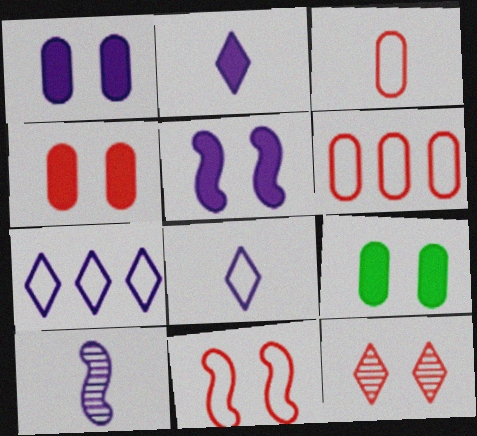[[1, 4, 9], 
[1, 7, 10], 
[4, 11, 12]]